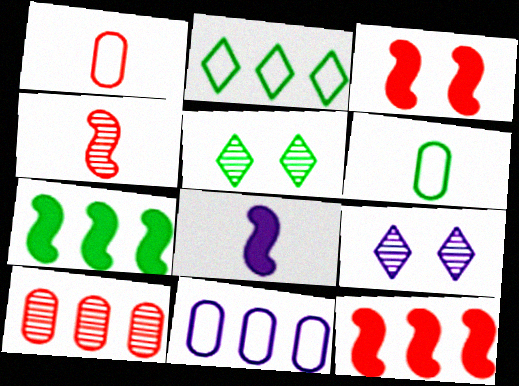[[1, 7, 9], 
[3, 7, 8], 
[5, 6, 7], 
[6, 9, 12], 
[8, 9, 11]]